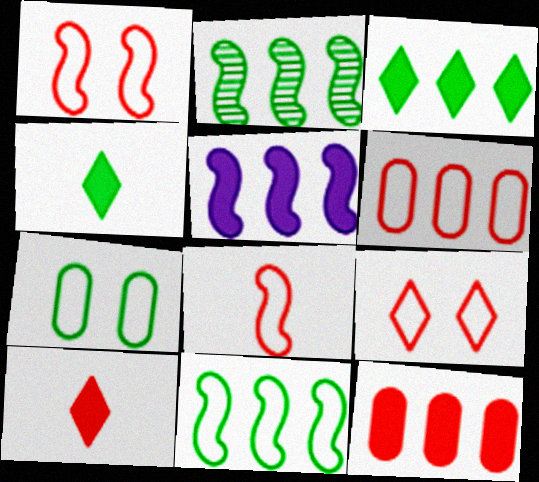[[2, 4, 7], 
[3, 5, 12], 
[6, 8, 9]]